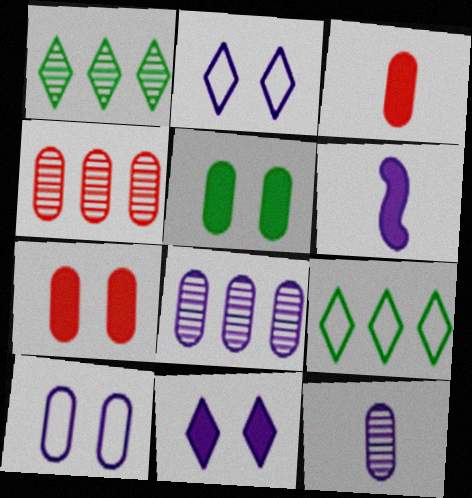[[2, 6, 8]]